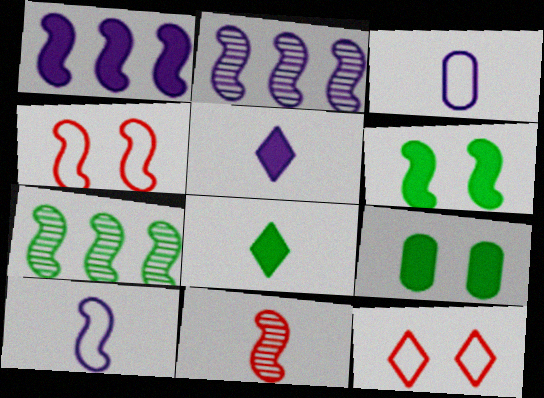[[3, 8, 11]]